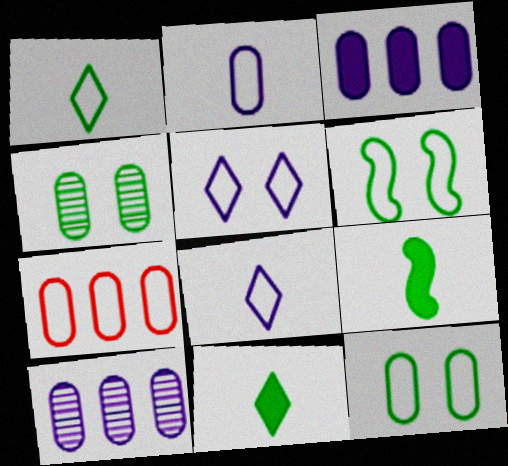[[2, 7, 12], 
[6, 7, 8]]